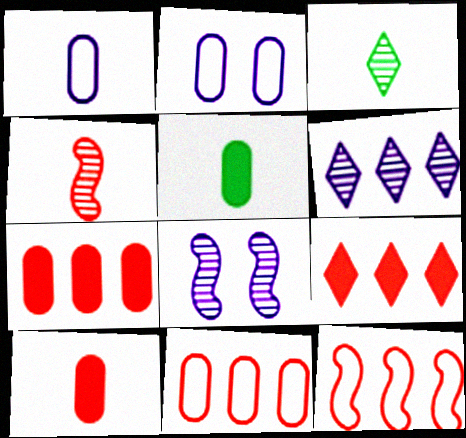[]